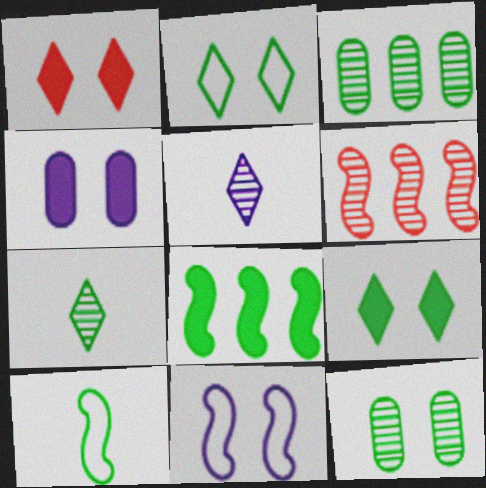[[1, 11, 12], 
[3, 9, 10], 
[5, 6, 12]]